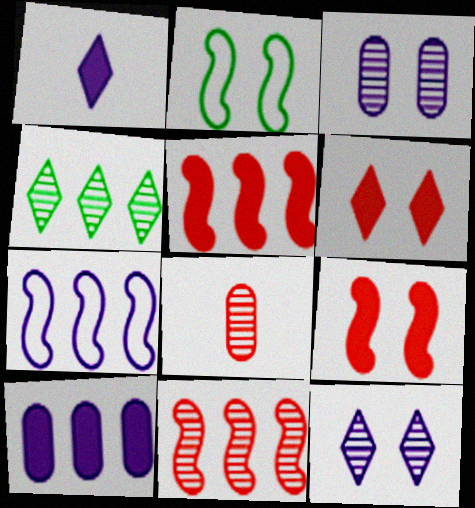[[1, 3, 7], 
[2, 3, 6]]